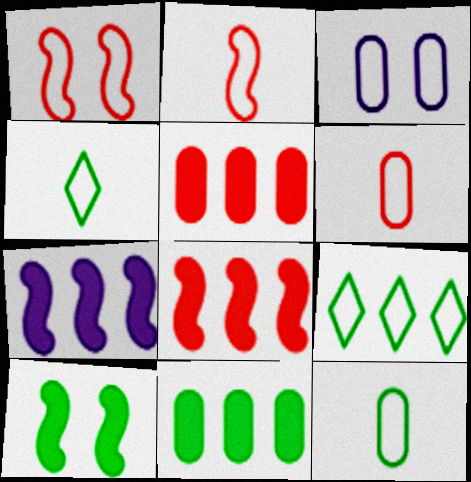[[2, 3, 9]]